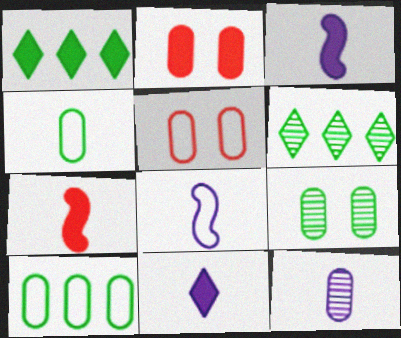[[1, 2, 3], 
[2, 6, 8], 
[2, 10, 12], 
[3, 5, 6], 
[8, 11, 12]]